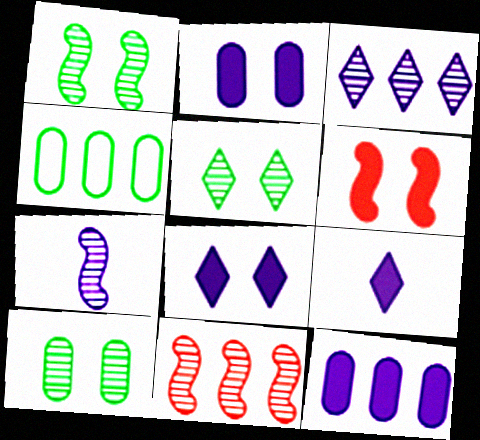[[1, 5, 10], 
[1, 7, 11]]